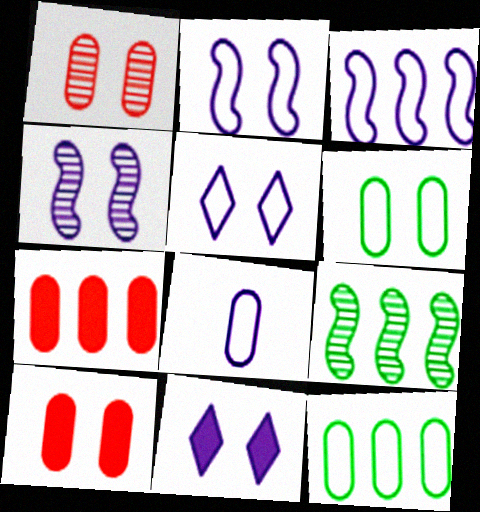[[3, 5, 8]]